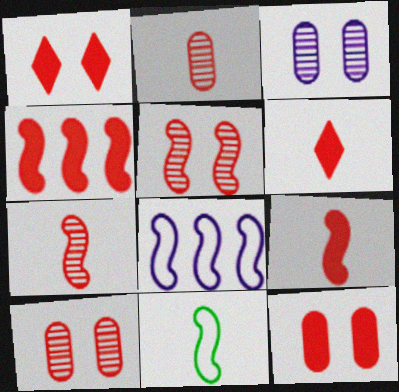[[4, 6, 12]]